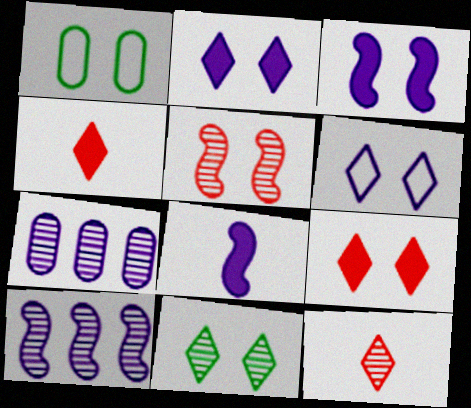[[1, 2, 5], 
[1, 4, 10], 
[6, 7, 8], 
[6, 9, 11]]